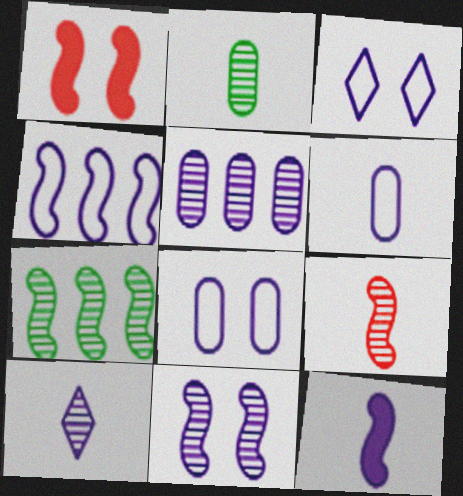[[2, 9, 10], 
[3, 4, 6], 
[3, 5, 12], 
[4, 11, 12], 
[5, 10, 11], 
[6, 10, 12], 
[7, 9, 11]]